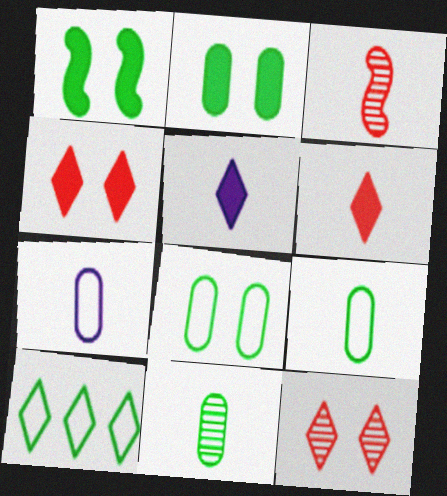[[1, 10, 11], 
[3, 5, 9], 
[5, 10, 12]]